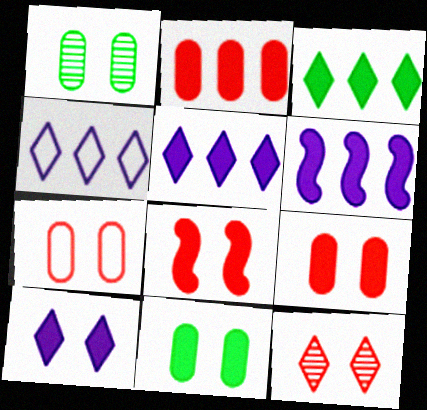[[2, 3, 6], 
[7, 8, 12], 
[8, 10, 11]]